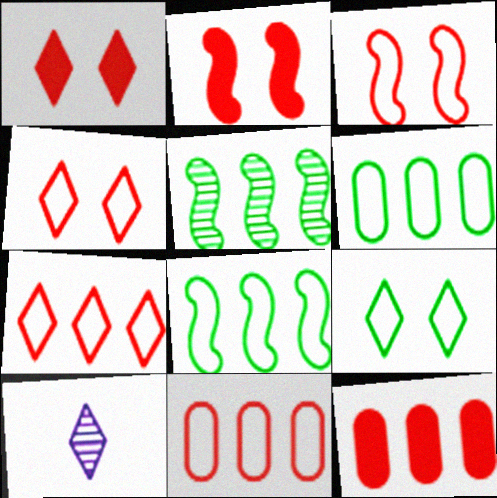[[2, 6, 10]]